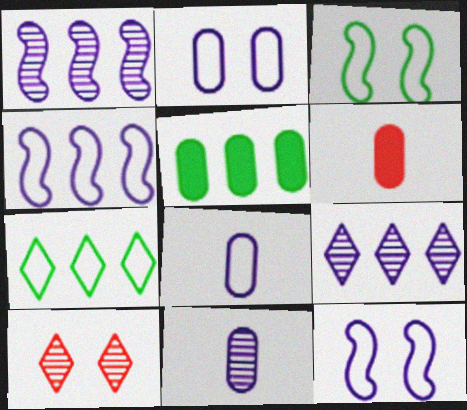[[3, 6, 9]]